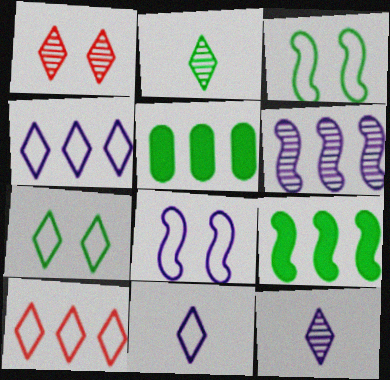[[2, 3, 5], 
[5, 6, 10], 
[7, 10, 11]]